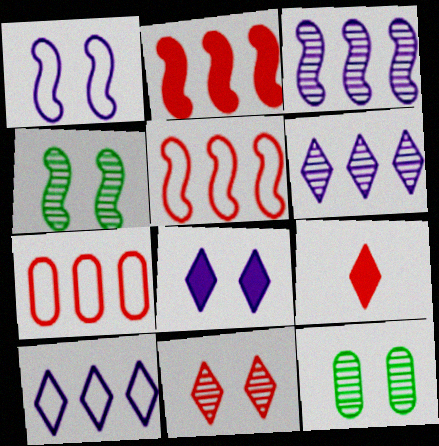[]